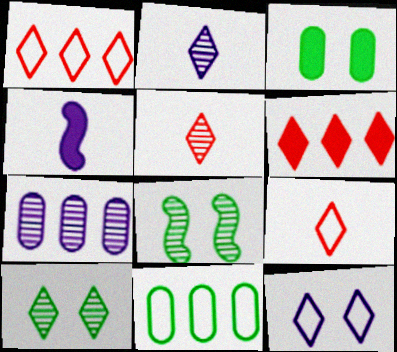[[3, 4, 6], 
[4, 7, 12], 
[5, 7, 8]]